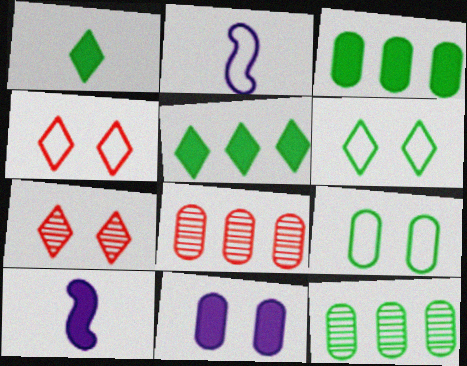[[2, 3, 7], 
[4, 10, 12], 
[6, 8, 10]]